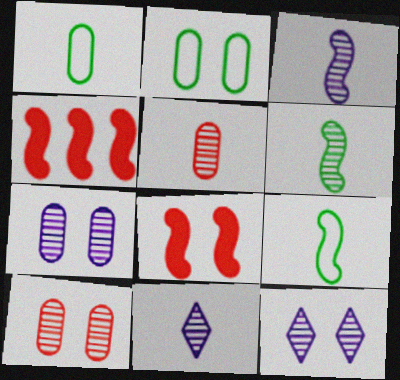[[1, 4, 12], 
[2, 4, 11], 
[2, 8, 12], 
[5, 6, 11]]